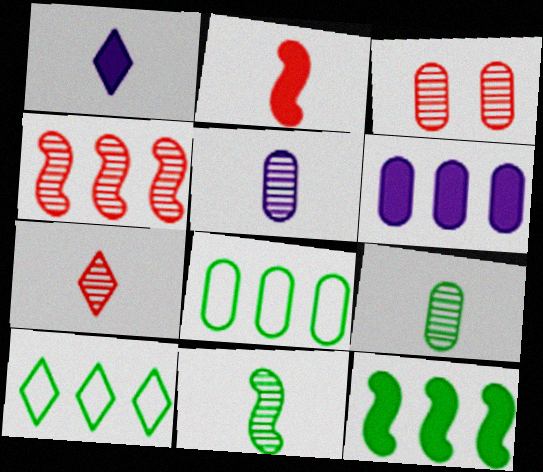[[3, 4, 7], 
[4, 6, 10], 
[5, 7, 11]]